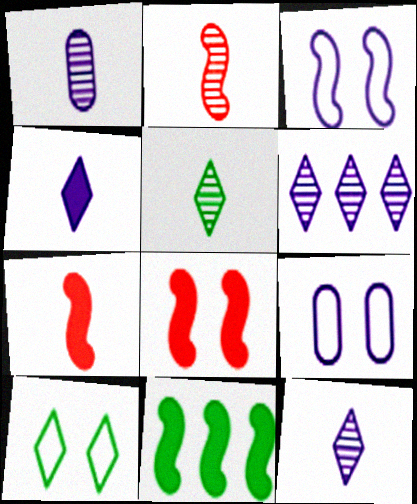[[1, 2, 5], 
[2, 3, 11]]